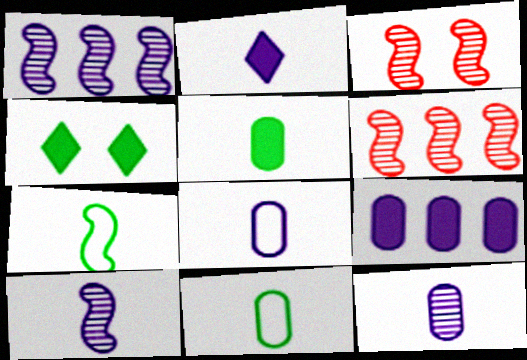[[2, 8, 10], 
[4, 6, 8]]